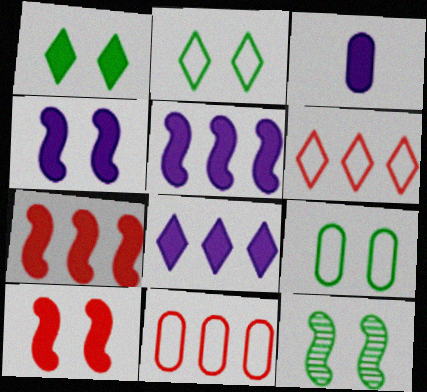[[1, 3, 7], 
[1, 9, 12], 
[3, 4, 8], 
[3, 6, 12]]